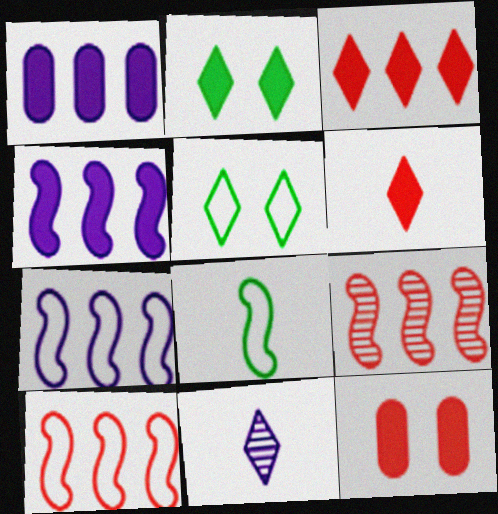[[3, 5, 11]]